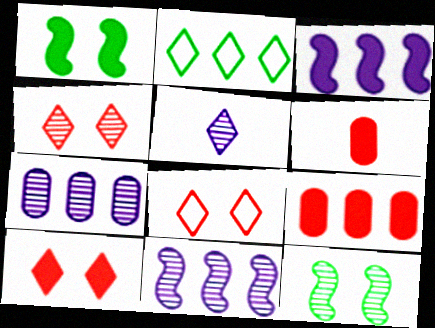[[2, 5, 10], 
[2, 9, 11], 
[4, 8, 10]]